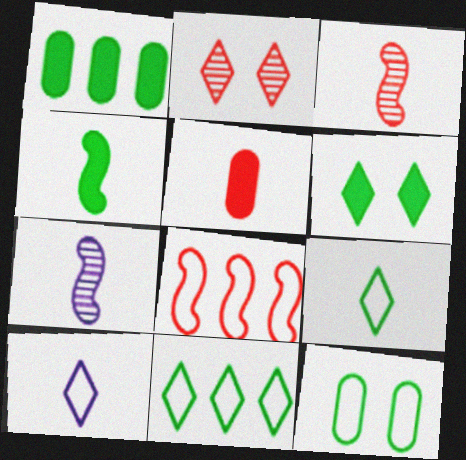[[1, 4, 6], 
[2, 5, 8], 
[5, 7, 9], 
[8, 10, 12]]